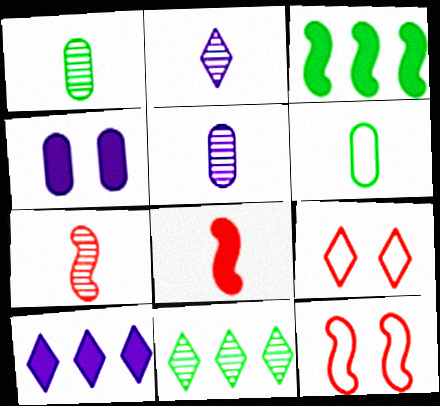[[1, 2, 7], 
[1, 10, 12], 
[2, 6, 8], 
[3, 5, 9]]